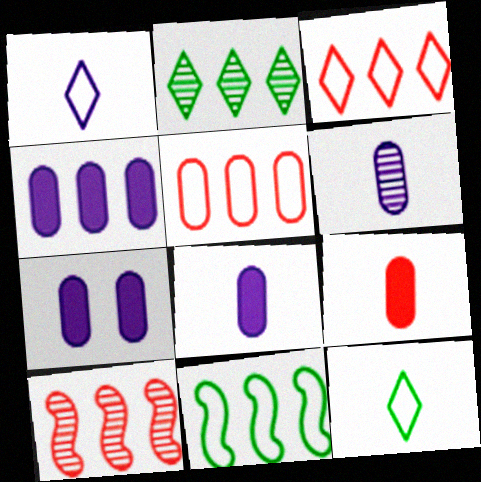[[4, 7, 8], 
[7, 10, 12]]